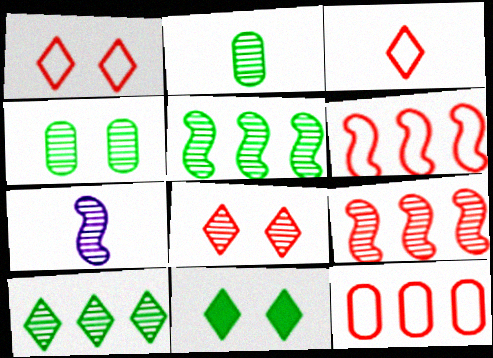[[7, 11, 12]]